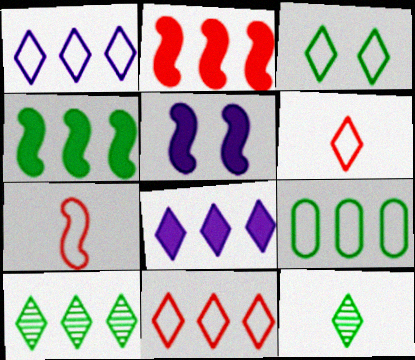[[1, 3, 6], 
[4, 9, 10], 
[8, 10, 11]]